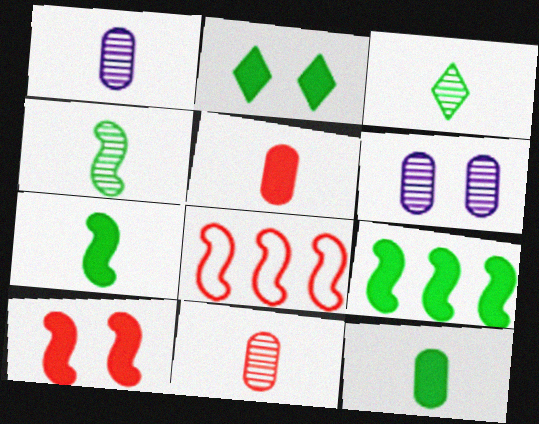[[1, 2, 8], 
[2, 9, 12]]